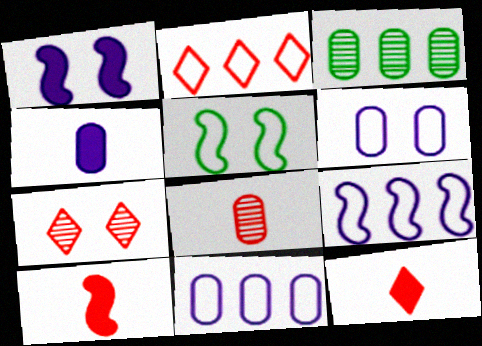[[2, 7, 12]]